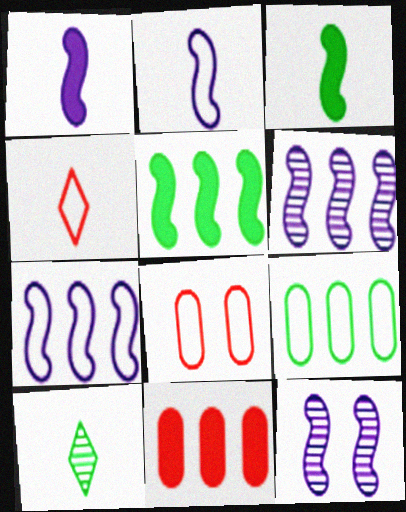[[1, 7, 12]]